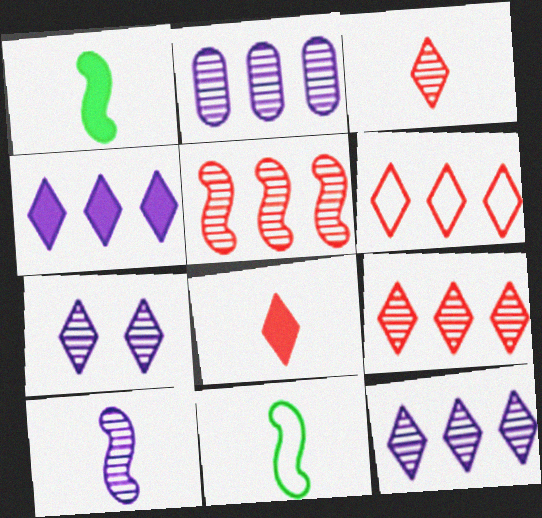[[2, 7, 10]]